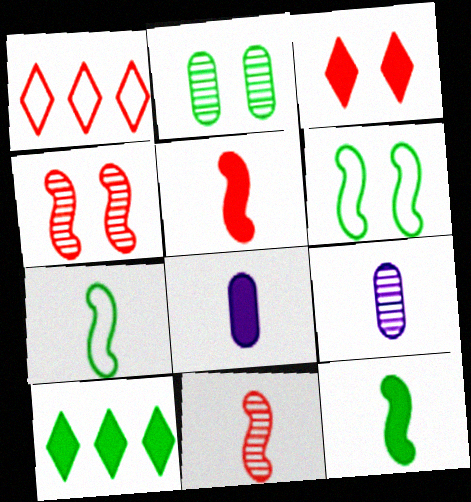[[2, 7, 10]]